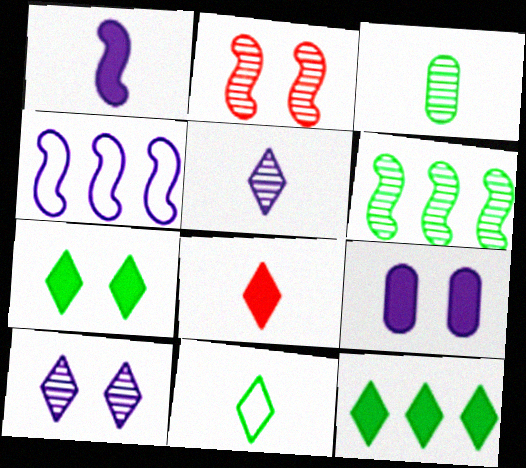[[4, 5, 9], 
[5, 8, 11]]